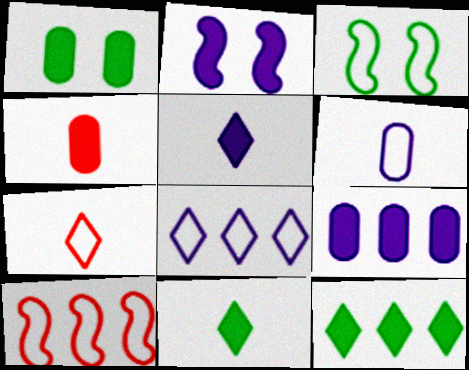[[1, 4, 9], 
[2, 4, 12], 
[2, 5, 9]]